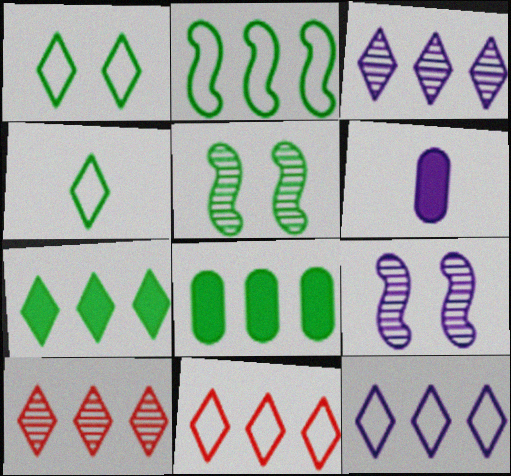[[3, 7, 11], 
[4, 5, 8], 
[5, 6, 11], 
[6, 9, 12], 
[7, 10, 12]]